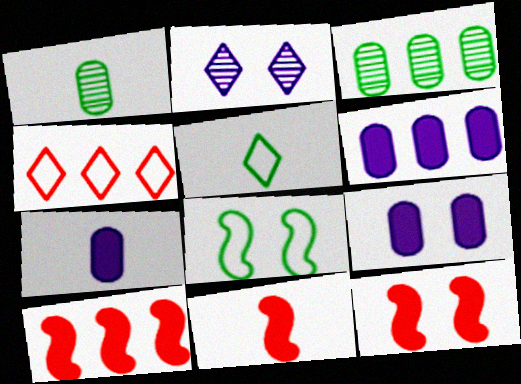[[6, 7, 9], 
[10, 11, 12]]